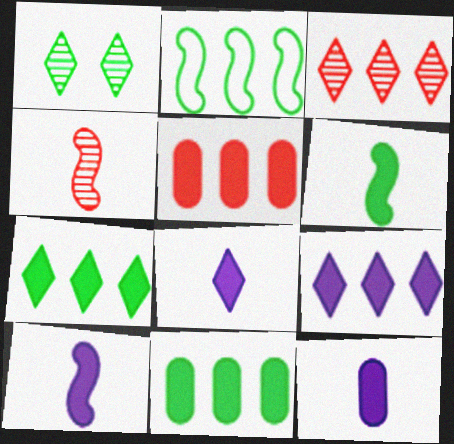[[8, 10, 12]]